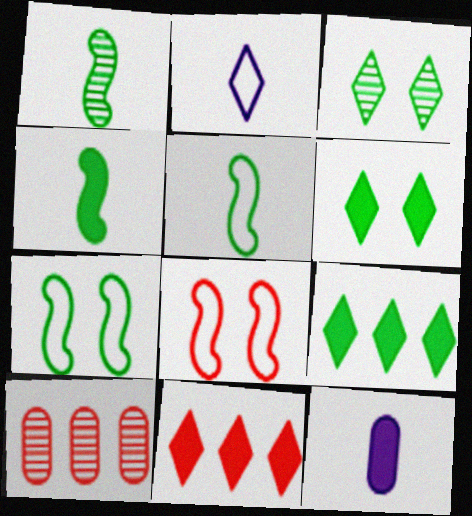[[1, 4, 5], 
[2, 3, 11]]